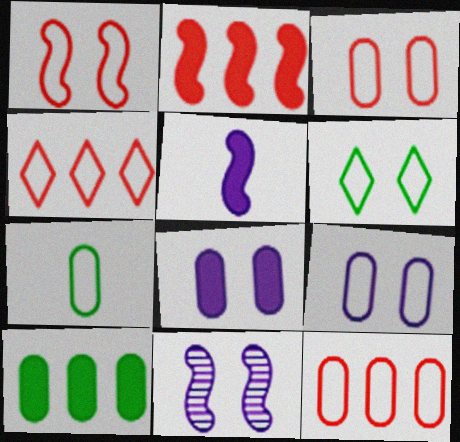[[1, 6, 9], 
[7, 9, 12]]